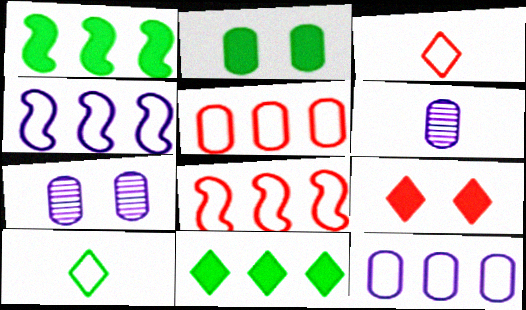[[1, 3, 7], 
[2, 5, 6]]